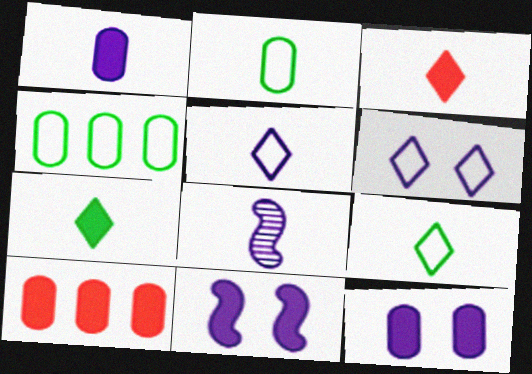[[1, 5, 8], 
[2, 3, 8], 
[7, 10, 11]]